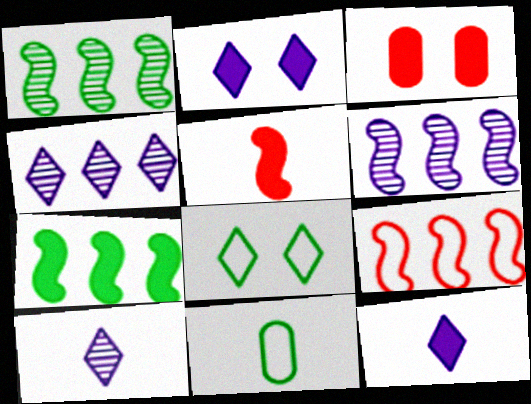[[3, 7, 12], 
[5, 10, 11], 
[6, 7, 9]]